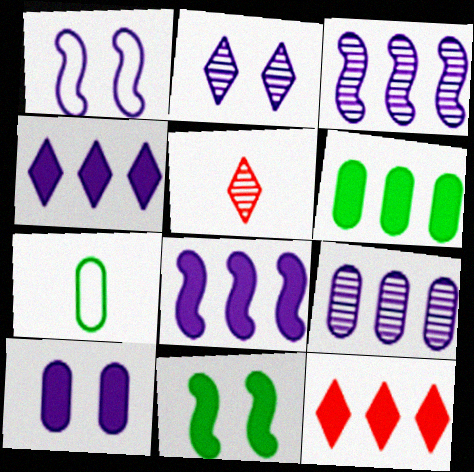[[1, 2, 10], 
[1, 5, 6], 
[6, 8, 12]]